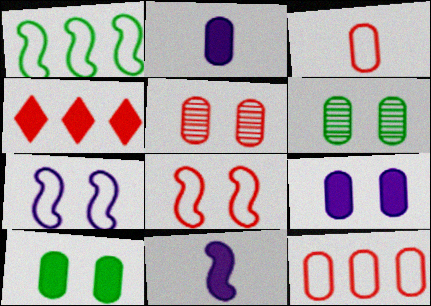[[2, 6, 12], 
[4, 10, 11]]